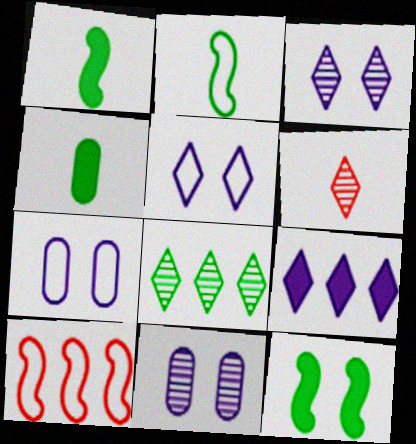[[3, 4, 10], 
[3, 6, 8]]